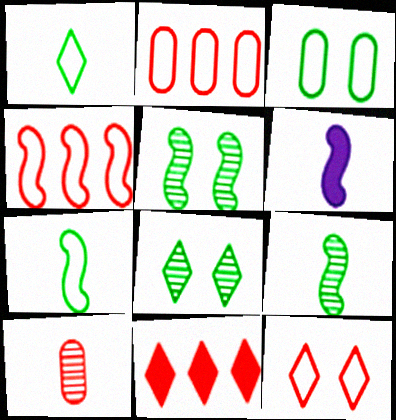[[1, 6, 10], 
[2, 6, 8], 
[4, 5, 6]]